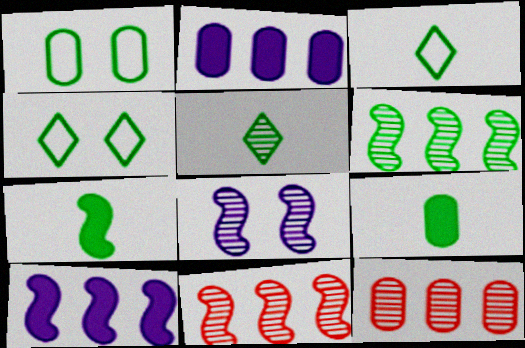[[4, 6, 9], 
[5, 8, 12]]